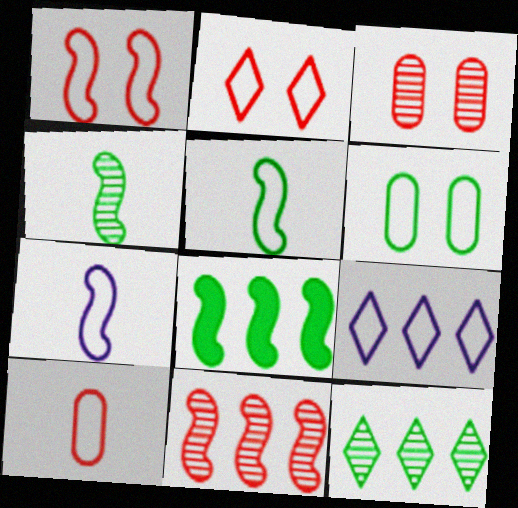[]